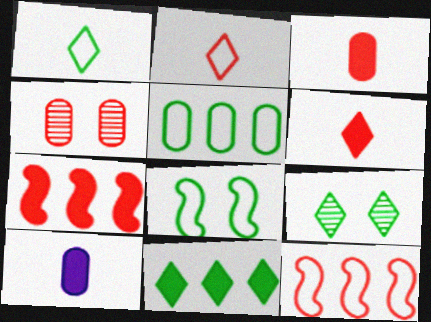[[1, 5, 8], 
[1, 9, 11], 
[2, 4, 7], 
[4, 5, 10], 
[4, 6, 12], 
[9, 10, 12]]